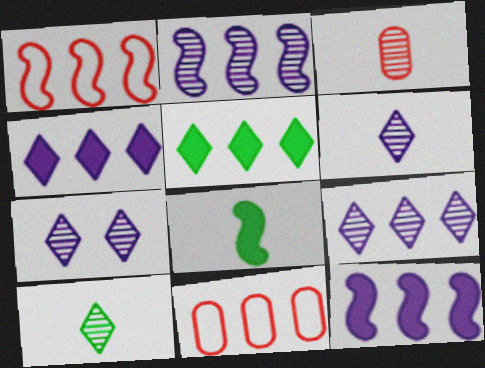[[2, 5, 11], 
[6, 7, 9], 
[7, 8, 11]]